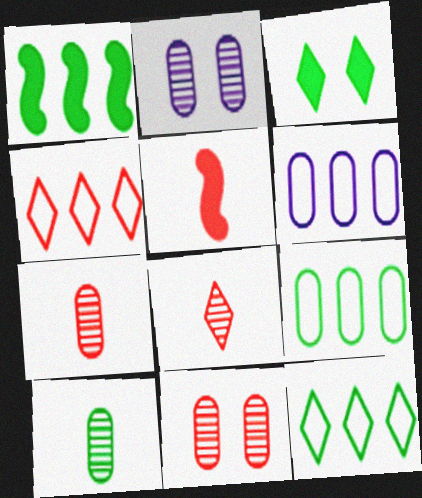[[2, 5, 12], 
[4, 5, 11]]